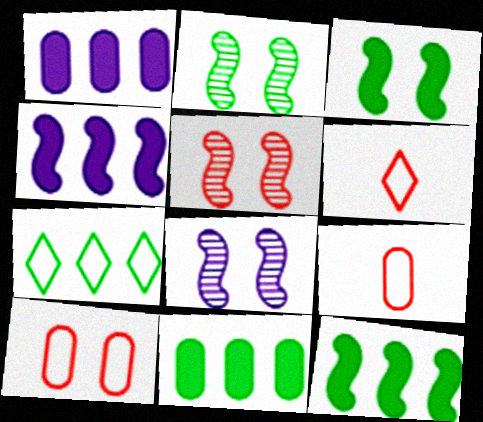[[1, 2, 6], 
[2, 5, 8], 
[6, 8, 11]]